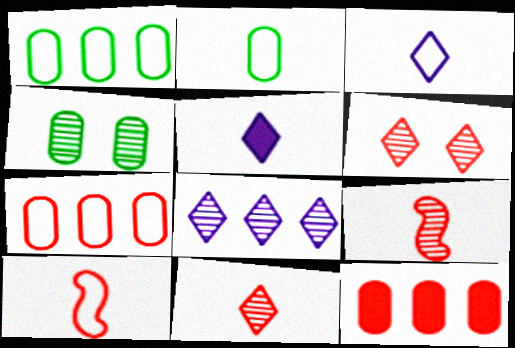[[2, 3, 10], 
[2, 5, 9], 
[4, 8, 9], 
[6, 10, 12]]